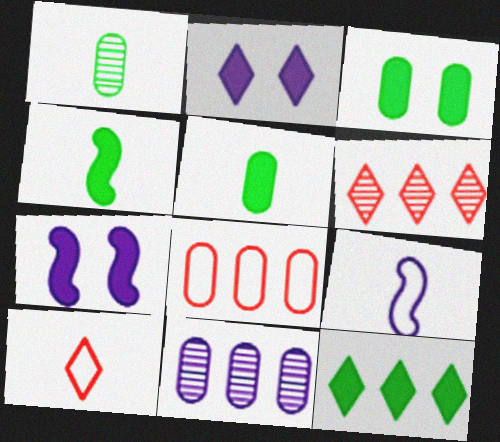[[2, 9, 11], 
[3, 4, 12], 
[3, 6, 9]]